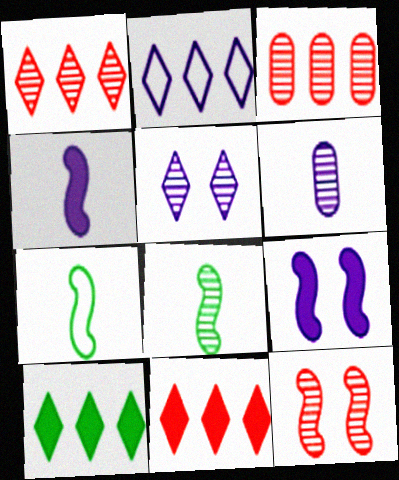[[1, 2, 10], 
[2, 6, 9], 
[3, 5, 8]]